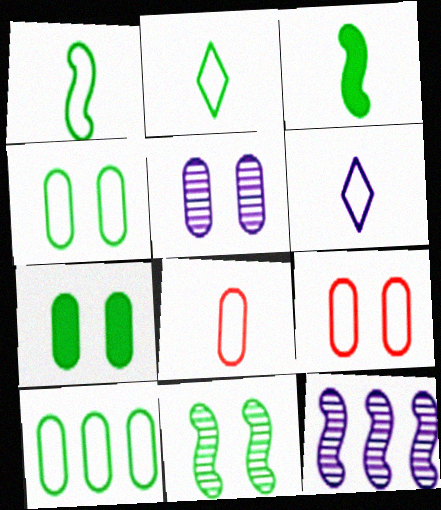[[1, 6, 8], 
[5, 7, 9]]